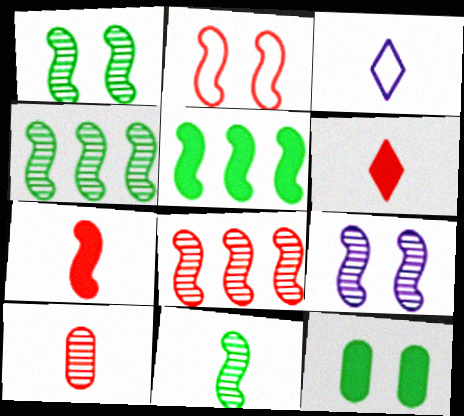[[1, 4, 11], 
[2, 7, 8], 
[3, 8, 12], 
[8, 9, 11]]